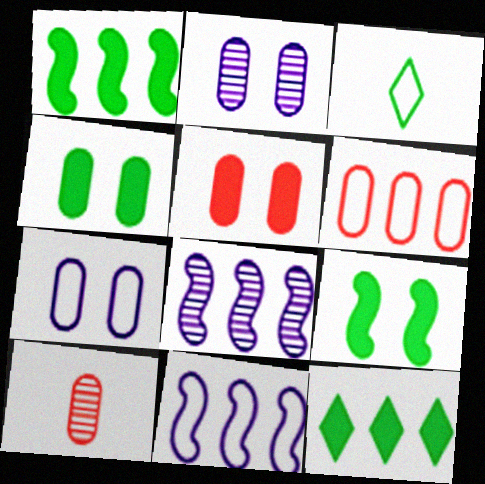[[3, 5, 8], 
[5, 6, 10], 
[6, 8, 12]]